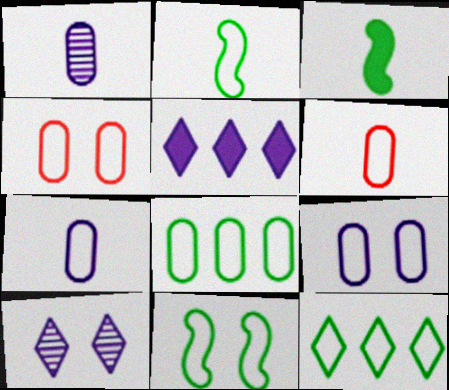[[4, 7, 8], 
[6, 8, 9]]